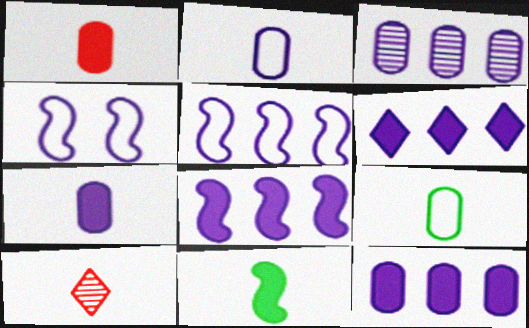[[2, 10, 11], 
[3, 5, 6], 
[6, 8, 12]]